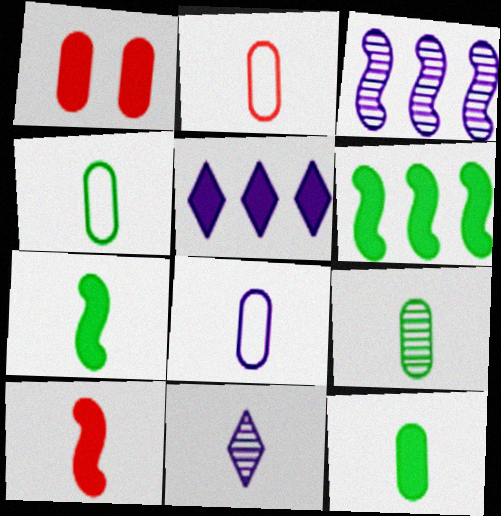[[1, 5, 7], 
[2, 4, 8], 
[2, 7, 11], 
[4, 9, 12], 
[4, 10, 11]]